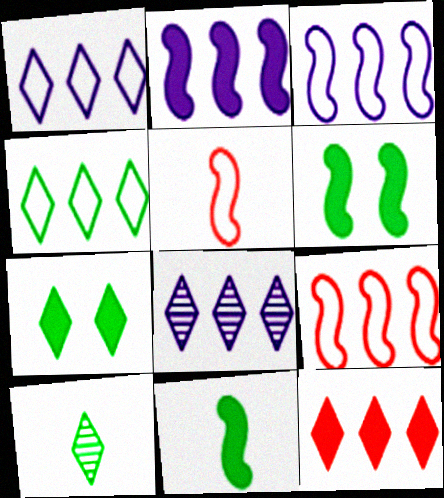[[4, 7, 10], 
[4, 8, 12]]